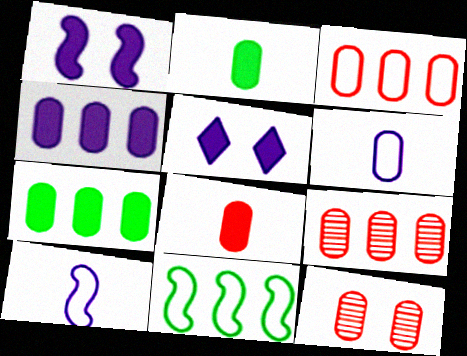[[3, 8, 12], 
[6, 7, 12]]